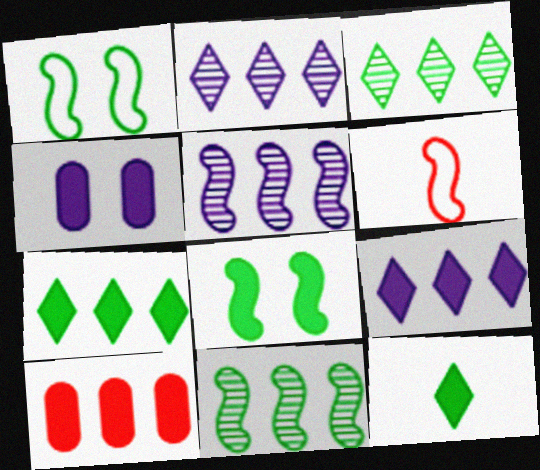[[3, 4, 6], 
[5, 6, 8]]